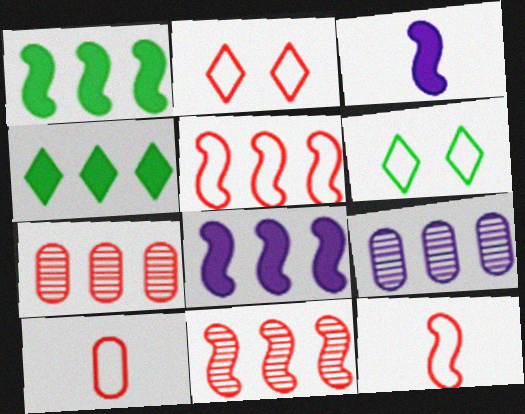[[2, 5, 10], 
[3, 6, 7], 
[4, 5, 9]]